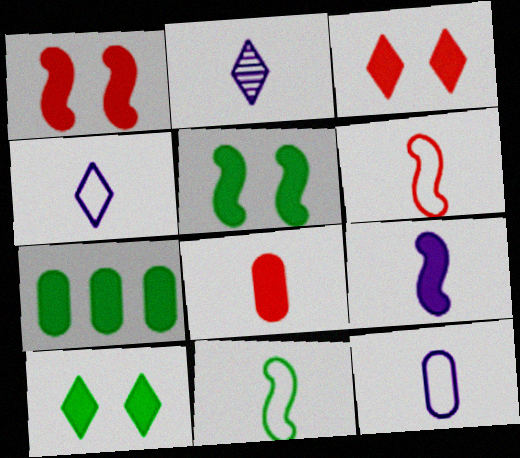[[2, 8, 11], 
[2, 9, 12], 
[3, 7, 9]]